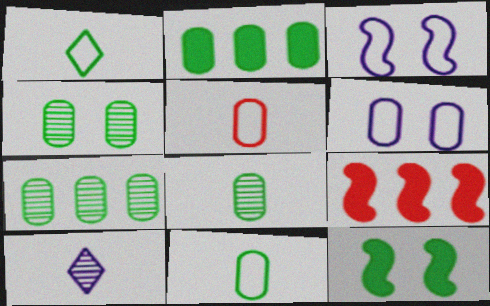[[1, 7, 12], 
[2, 4, 11], 
[4, 7, 8]]